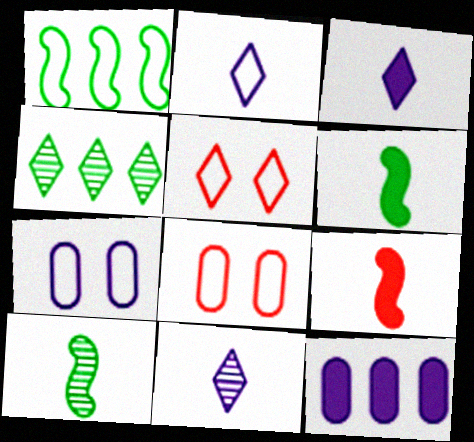[[1, 2, 8], 
[2, 3, 11], 
[3, 4, 5], 
[4, 7, 9], 
[5, 10, 12]]